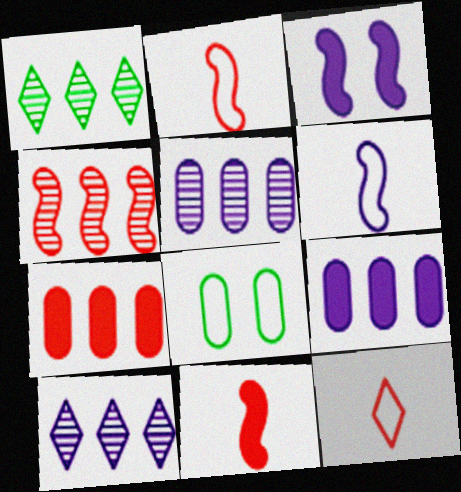[[1, 4, 5], 
[8, 10, 11]]